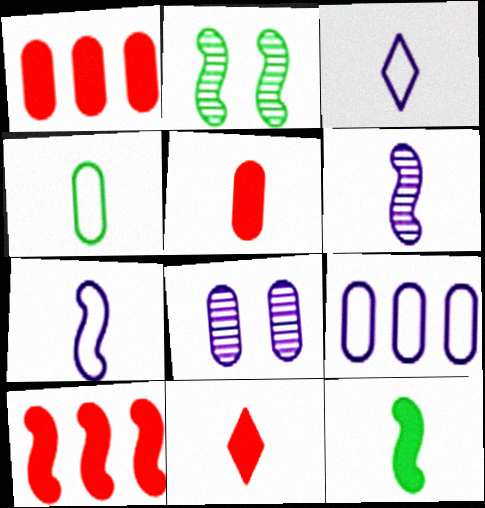[[1, 2, 3], 
[1, 4, 8], 
[2, 7, 10], 
[2, 9, 11], 
[4, 6, 11]]